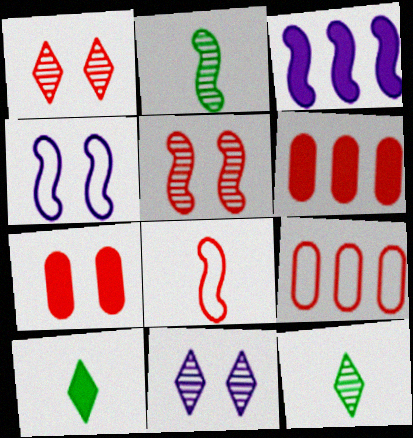[[1, 6, 8], 
[3, 7, 10], 
[4, 6, 12]]